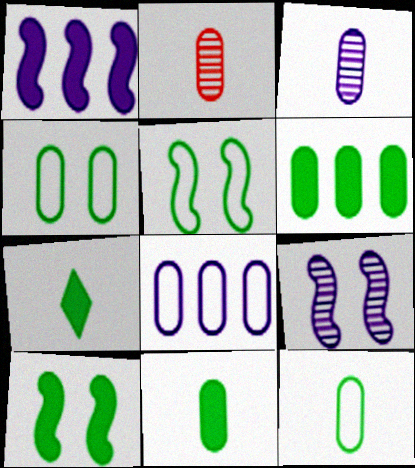[[6, 7, 10]]